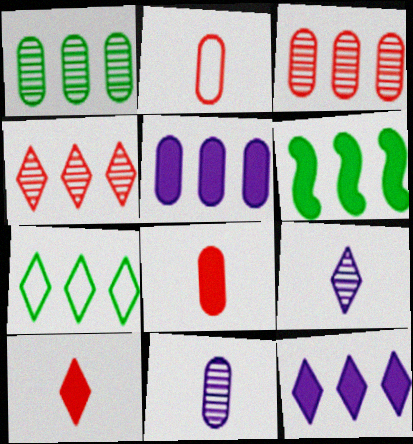[[1, 6, 7], 
[4, 7, 12]]